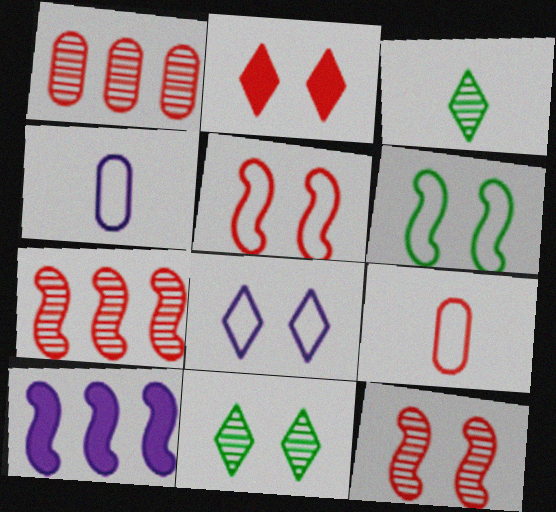[[2, 7, 9], 
[2, 8, 11], 
[9, 10, 11]]